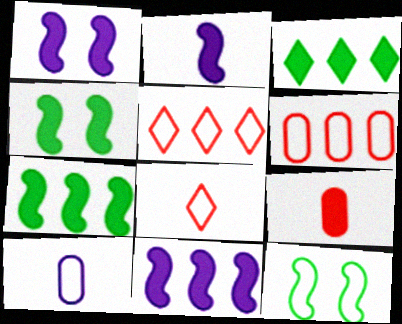[[1, 2, 11], 
[1, 3, 9], 
[5, 10, 12]]